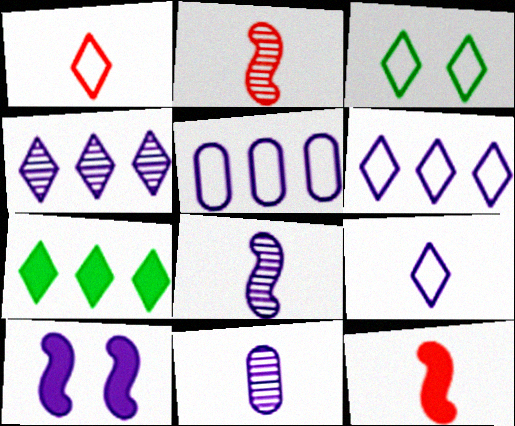[[1, 3, 6], 
[6, 10, 11]]